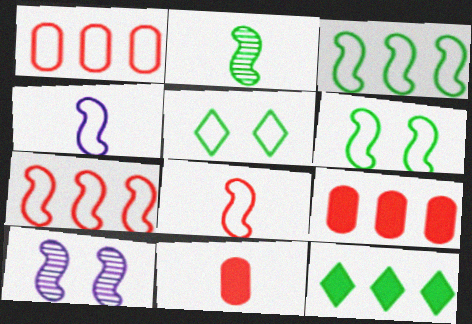[[1, 4, 5], 
[4, 6, 7]]